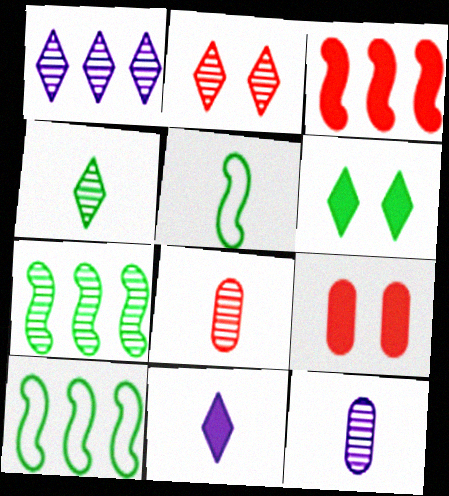[[1, 2, 4], 
[1, 5, 9], 
[2, 7, 12], 
[5, 8, 11]]